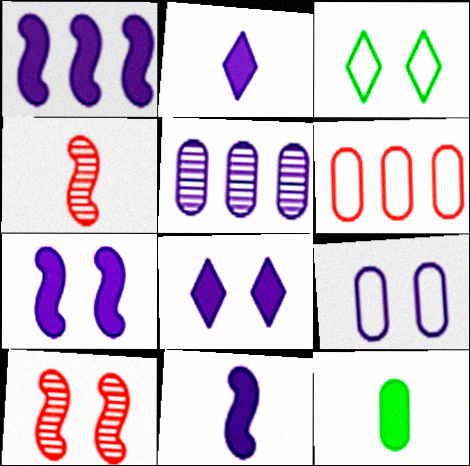[[1, 7, 11]]